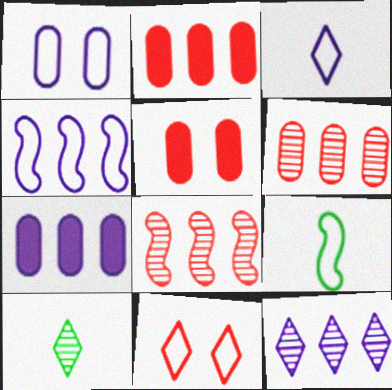[[1, 3, 4], 
[4, 5, 10], 
[4, 7, 12], 
[5, 9, 12]]